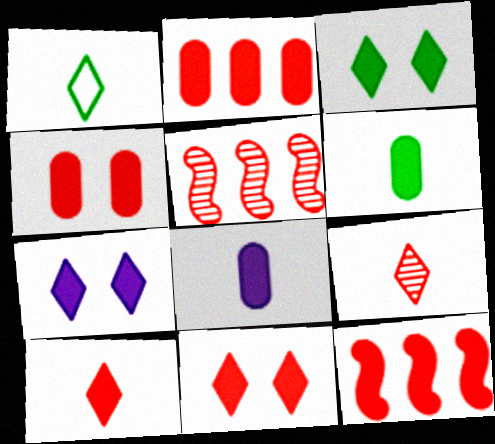[[3, 7, 11], 
[3, 8, 12], 
[4, 10, 12], 
[6, 7, 12]]